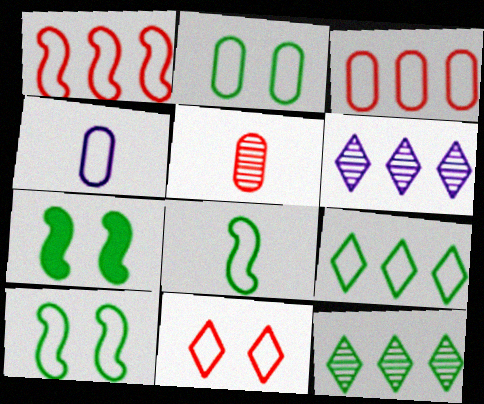[[2, 3, 4], 
[2, 8, 9]]